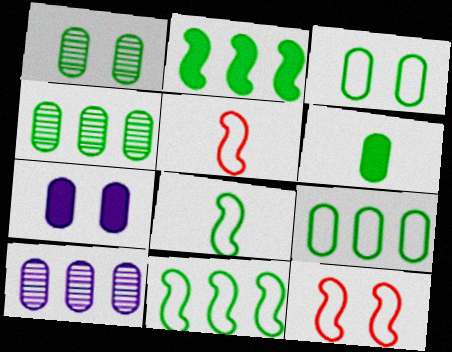[[1, 6, 9], 
[3, 4, 6]]